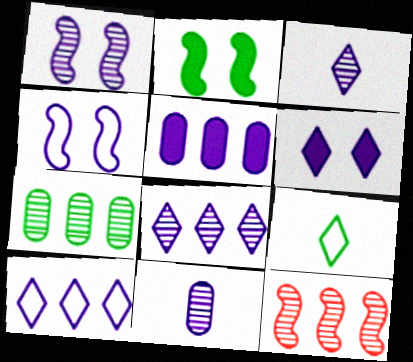[[1, 8, 11], 
[2, 7, 9], 
[3, 4, 5], 
[3, 6, 10], 
[7, 8, 12]]